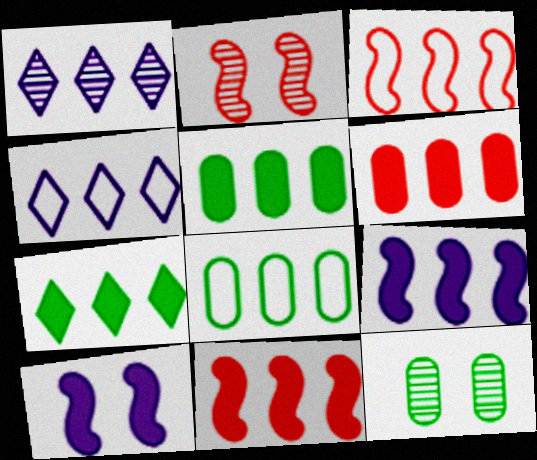[[1, 3, 5], 
[1, 8, 11], 
[3, 4, 8], 
[6, 7, 9]]